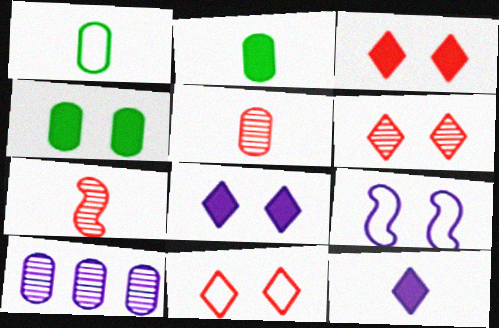[[1, 7, 12], 
[3, 6, 11], 
[4, 6, 9], 
[9, 10, 12]]